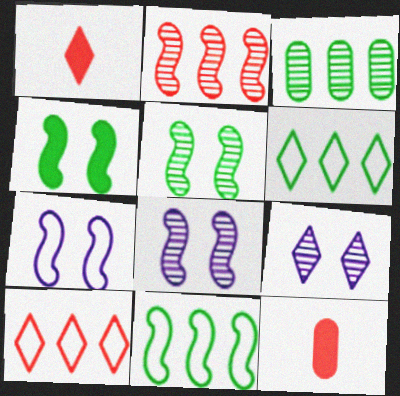[[1, 3, 7], 
[1, 6, 9], 
[6, 8, 12], 
[9, 11, 12]]